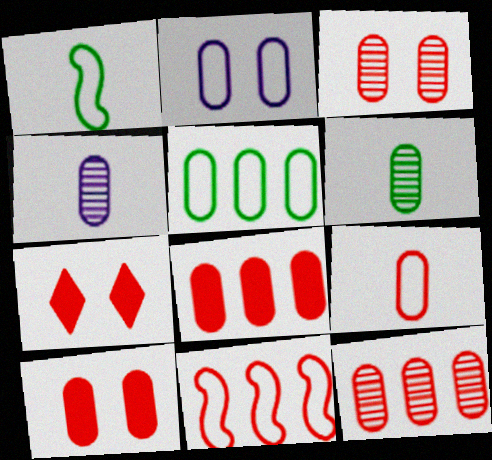[[2, 5, 9], 
[2, 6, 8], 
[3, 8, 9], 
[4, 5, 10], 
[9, 10, 12]]